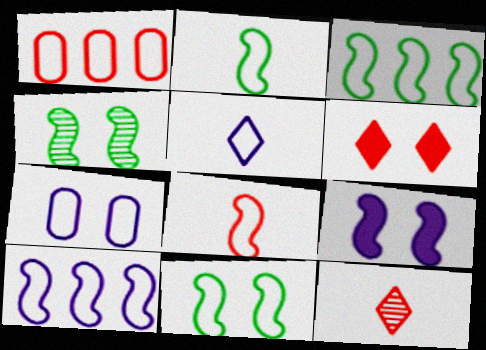[[1, 5, 11], 
[2, 3, 11], 
[4, 6, 7], 
[5, 7, 10], 
[8, 10, 11]]